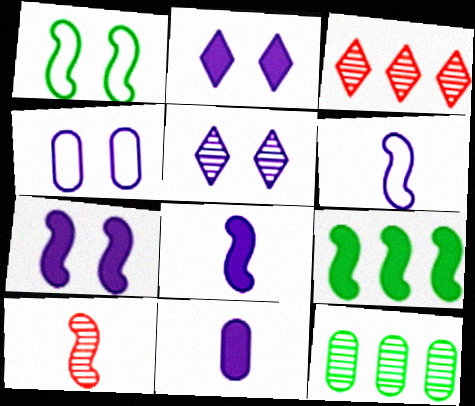[[1, 3, 11], 
[4, 5, 7], 
[5, 10, 12]]